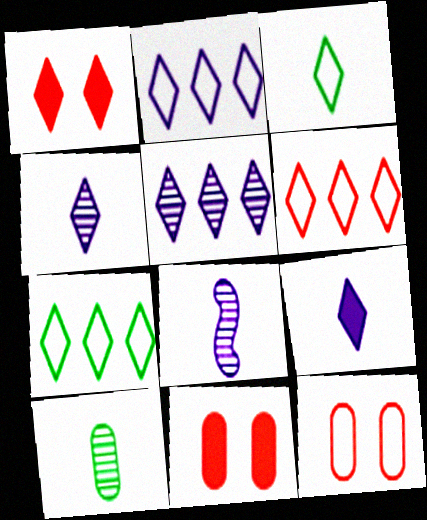[[1, 3, 5], 
[1, 4, 7], 
[2, 6, 7], 
[7, 8, 11]]